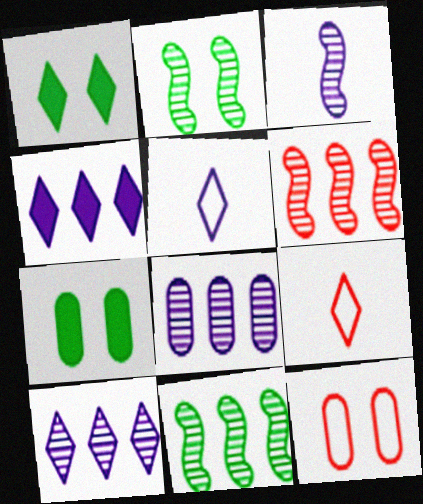[[1, 9, 10], 
[2, 3, 6], 
[5, 6, 7]]